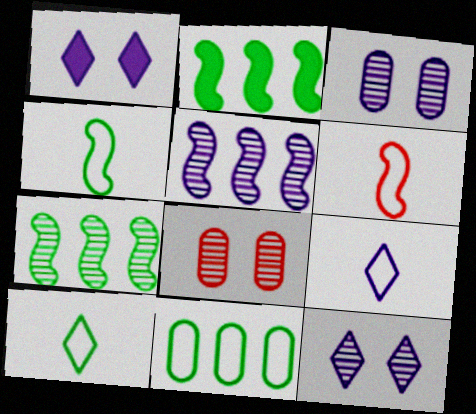[[2, 8, 9]]